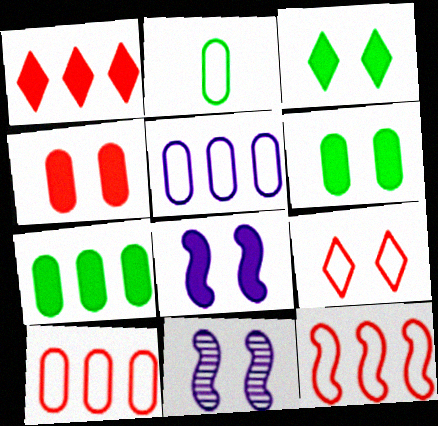[[1, 2, 11], 
[3, 4, 8], 
[6, 9, 11]]